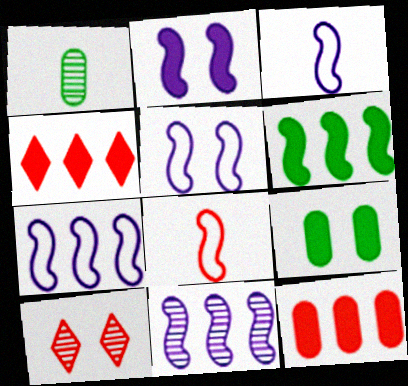[[1, 4, 5], 
[1, 10, 11], 
[2, 3, 11], 
[3, 5, 7], 
[5, 9, 10], 
[8, 10, 12]]